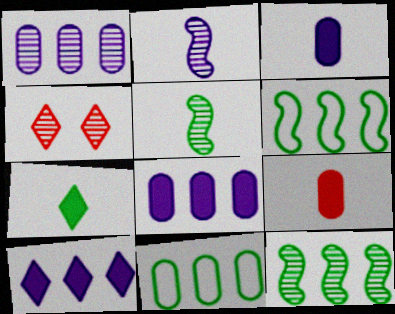[[1, 4, 5], 
[3, 4, 6]]